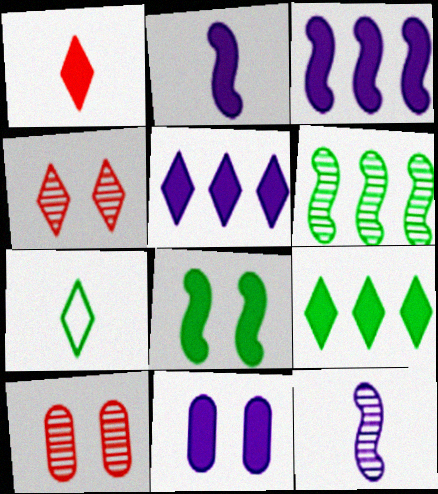[[2, 5, 11], 
[3, 7, 10], 
[4, 5, 7]]